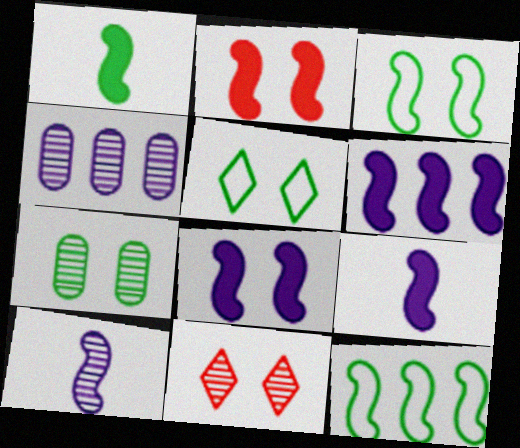[[1, 2, 6], 
[2, 10, 12], 
[6, 8, 9]]